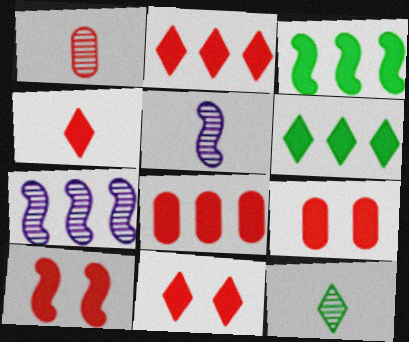[[1, 5, 12], 
[2, 4, 11], 
[4, 8, 10], 
[9, 10, 11]]